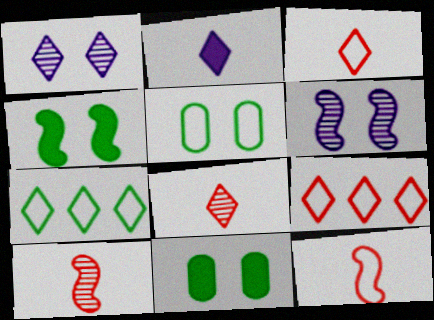[]